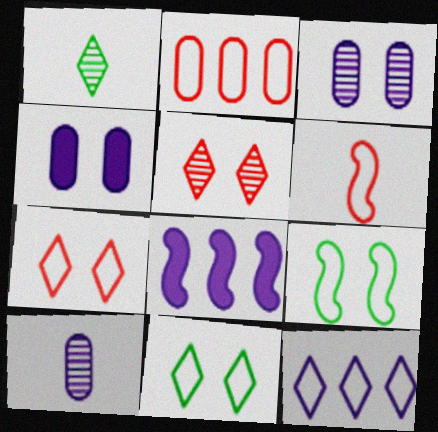[[2, 6, 7], 
[4, 5, 9]]